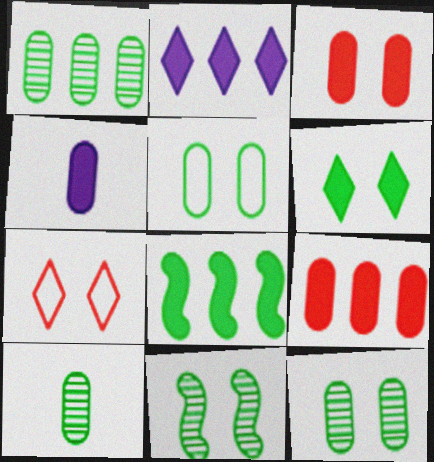[[1, 10, 12], 
[2, 8, 9], 
[5, 6, 11]]